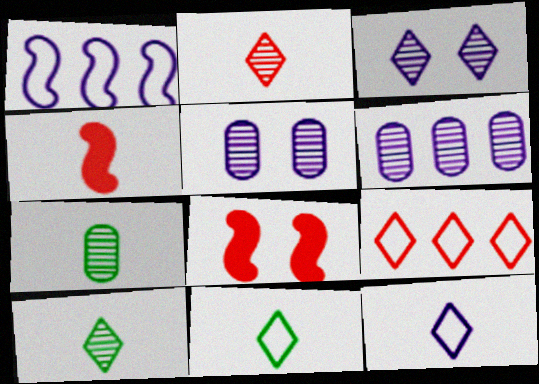[[4, 7, 12], 
[6, 8, 11]]